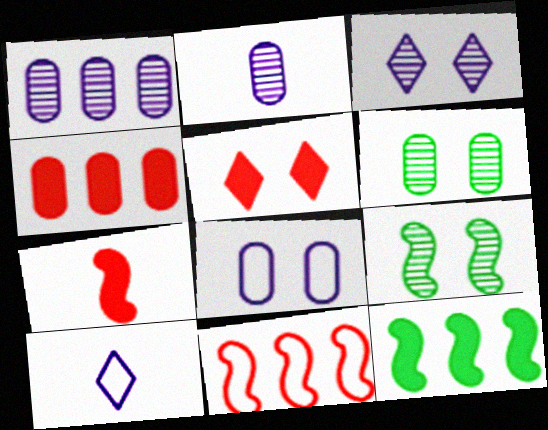[[4, 5, 7], 
[4, 9, 10], 
[5, 8, 9]]